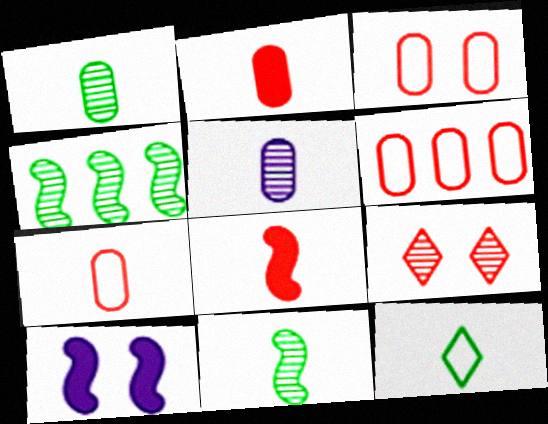[[3, 6, 7], 
[4, 5, 9], 
[5, 8, 12], 
[6, 8, 9]]